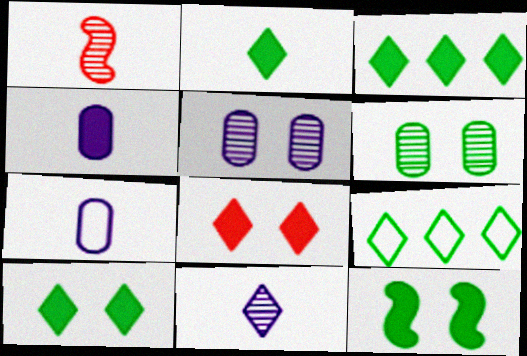[[1, 2, 7], 
[2, 3, 10], 
[8, 9, 11]]